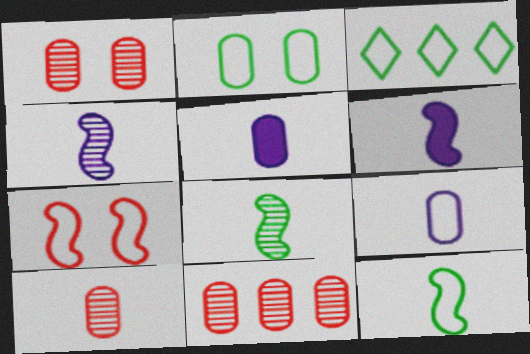[[1, 3, 6], 
[1, 10, 11], 
[2, 3, 12], 
[2, 5, 11], 
[3, 7, 9]]